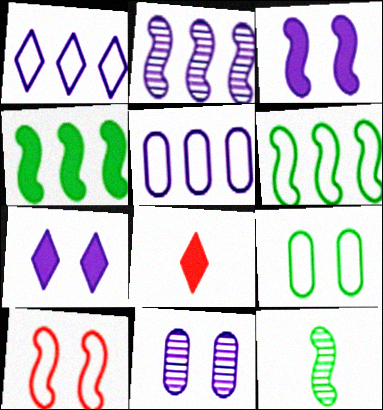[[2, 8, 9], 
[6, 8, 11]]